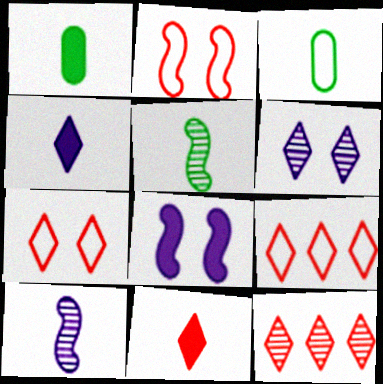[[3, 8, 12], 
[3, 10, 11], 
[7, 11, 12]]